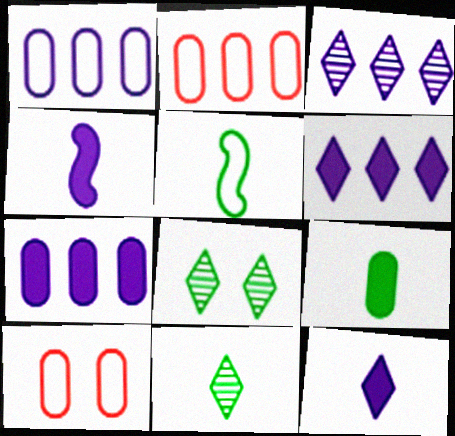[[2, 4, 8], 
[5, 9, 11]]